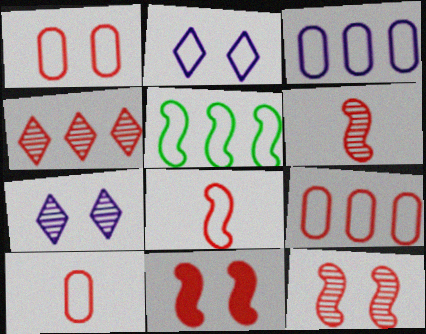[[1, 9, 10], 
[2, 5, 10], 
[4, 10, 11]]